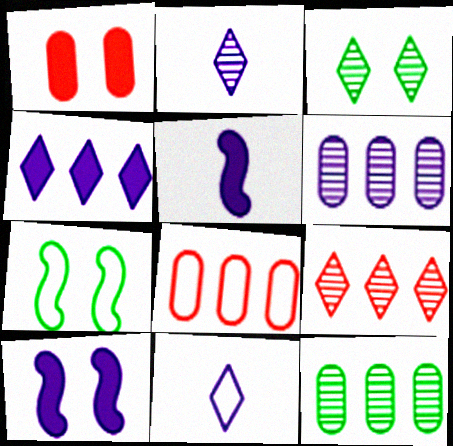[[2, 3, 9], 
[3, 5, 8], 
[6, 10, 11], 
[7, 8, 11]]